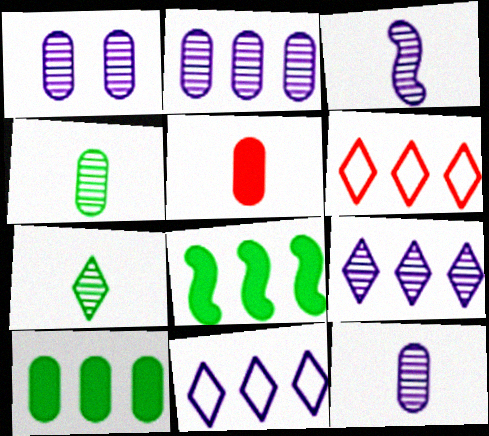[[1, 2, 12], 
[1, 3, 9], 
[2, 6, 8]]